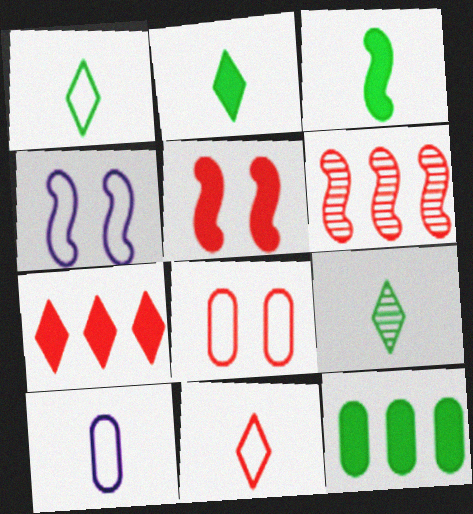[[1, 2, 9], 
[3, 4, 6]]